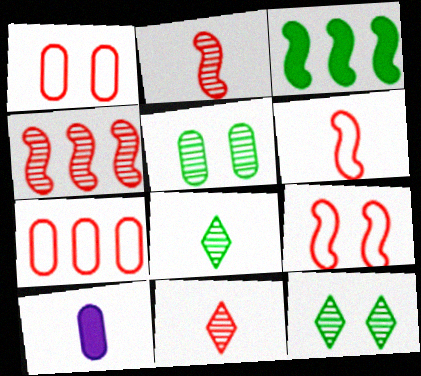[[5, 7, 10], 
[6, 8, 10]]